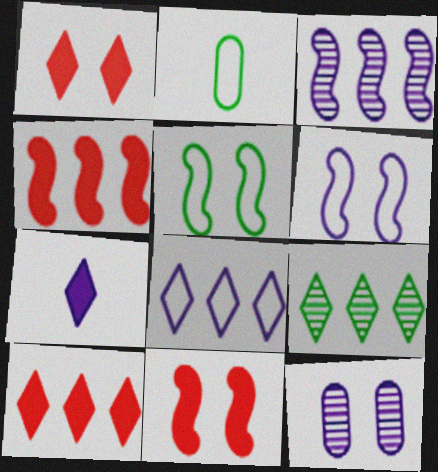[[1, 2, 3], 
[1, 5, 12], 
[8, 9, 10]]